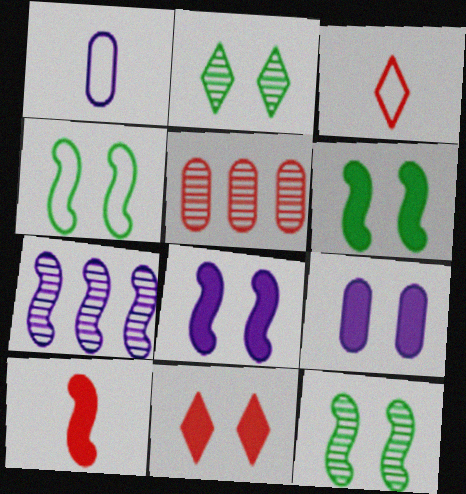[[4, 6, 12], 
[4, 7, 10], 
[6, 9, 11]]